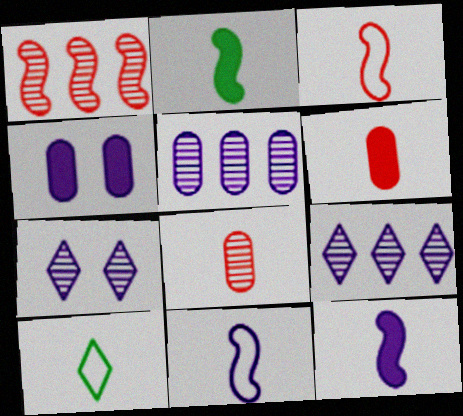[[1, 4, 10], 
[4, 9, 11], 
[8, 10, 12]]